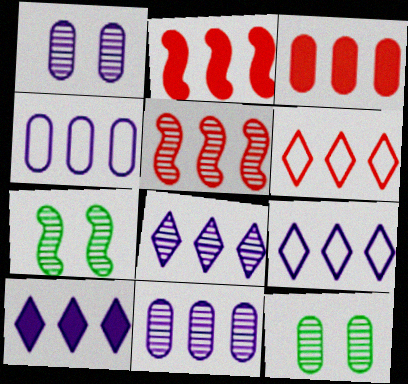[[3, 5, 6], 
[8, 9, 10]]